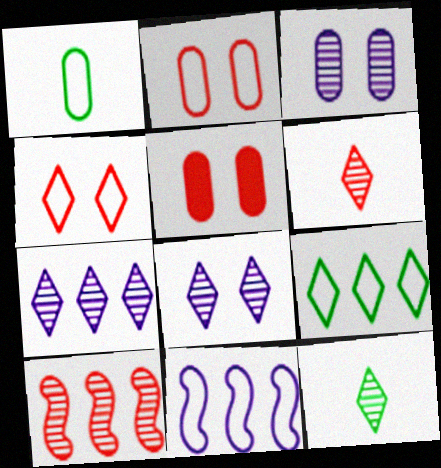[[1, 4, 11], 
[3, 10, 12], 
[5, 11, 12]]